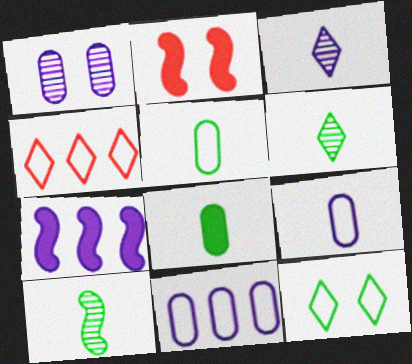[[1, 2, 12], 
[2, 6, 11]]